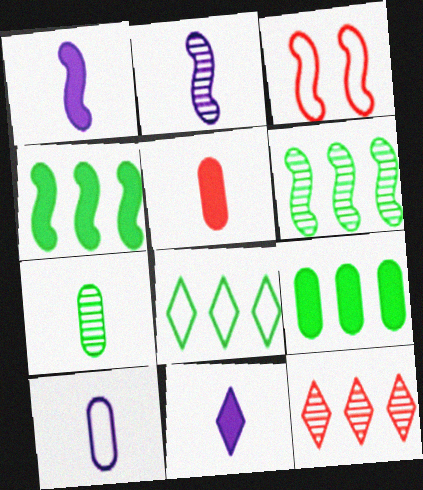[[1, 3, 6], 
[2, 3, 4], 
[2, 10, 11], 
[3, 5, 12], 
[3, 8, 10], 
[5, 7, 10], 
[6, 8, 9]]